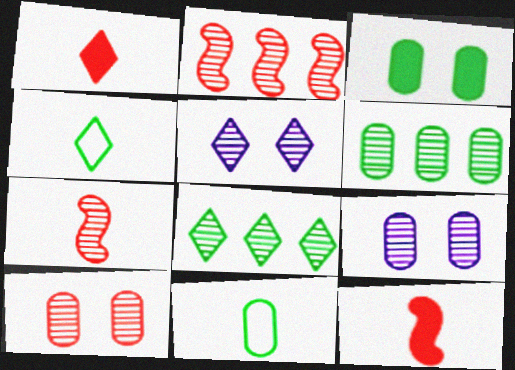[[3, 6, 11], 
[5, 6, 7], 
[7, 8, 9]]